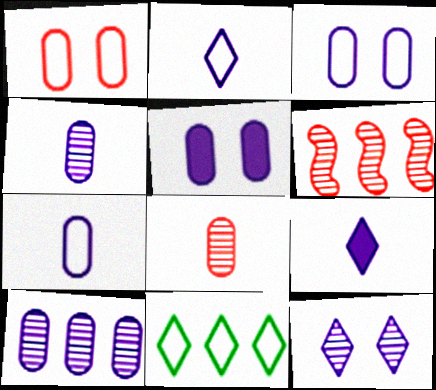[[5, 7, 10]]